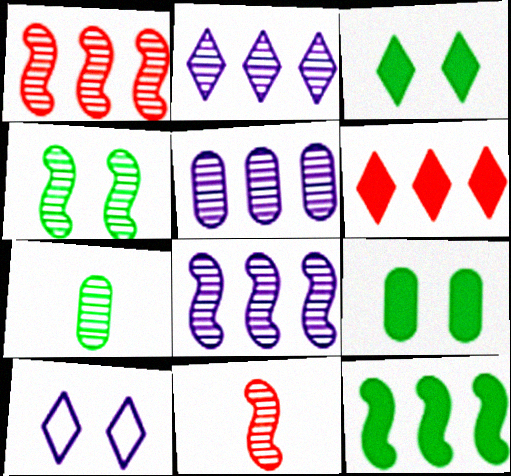[[2, 5, 8], 
[4, 8, 11]]